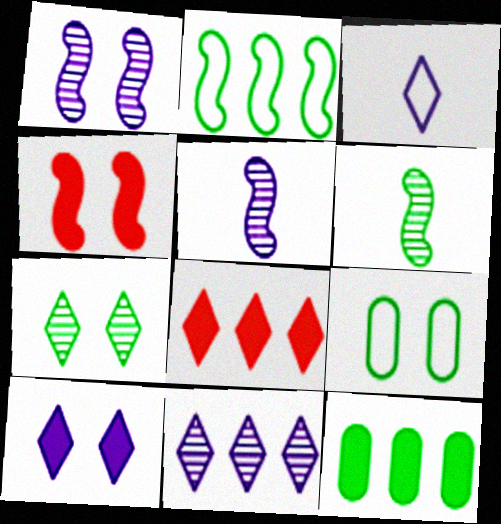[[2, 4, 5], 
[3, 7, 8], 
[3, 10, 11], 
[5, 8, 9]]